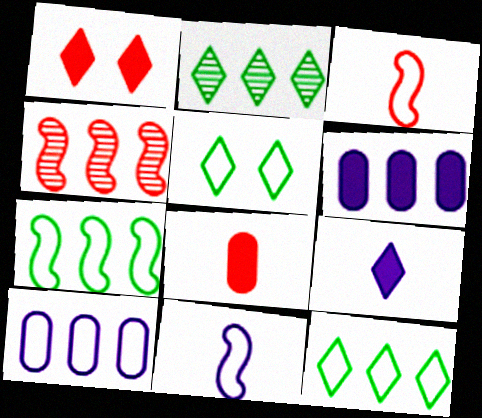[[3, 5, 10], 
[4, 6, 12]]